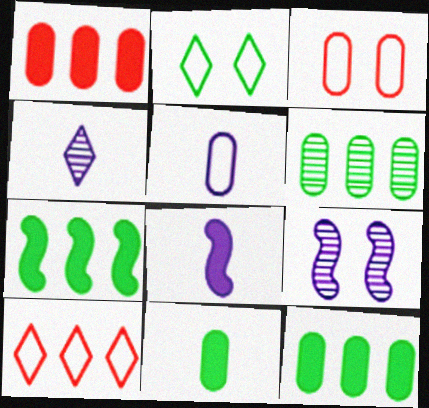[[3, 4, 7], 
[4, 5, 8], 
[9, 10, 11]]